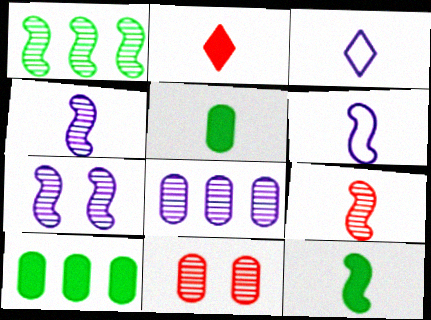[[1, 7, 9], 
[3, 5, 9], 
[6, 9, 12]]